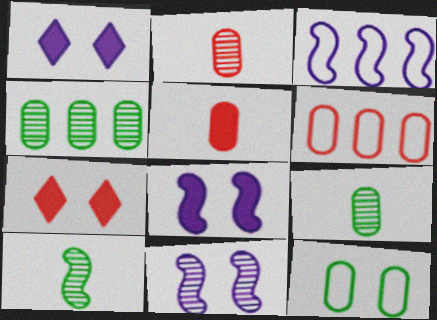[[1, 6, 10], 
[3, 7, 9], 
[7, 11, 12]]